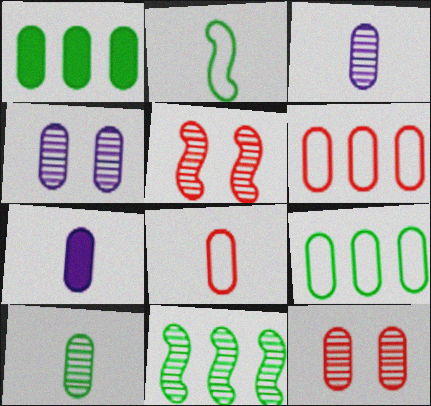[[1, 4, 8], 
[7, 8, 10], 
[7, 9, 12]]